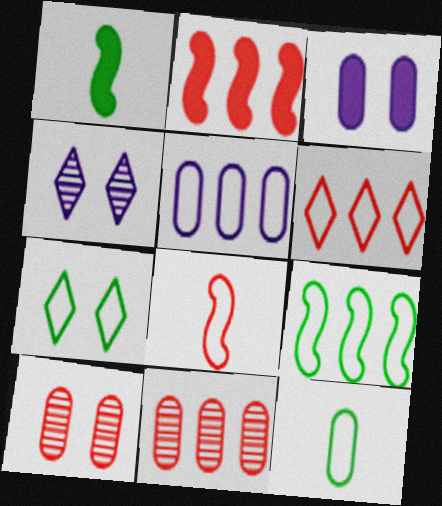[[2, 4, 12], 
[2, 6, 11], 
[3, 11, 12], 
[5, 6, 9], 
[5, 7, 8], 
[7, 9, 12]]